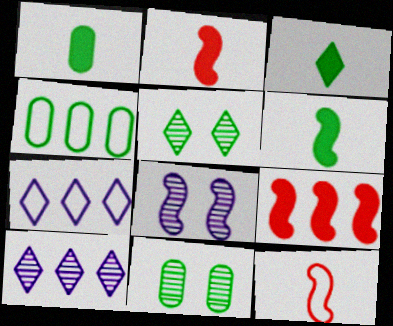[[1, 3, 6], 
[1, 4, 11], 
[2, 7, 11], 
[4, 5, 6], 
[4, 9, 10]]